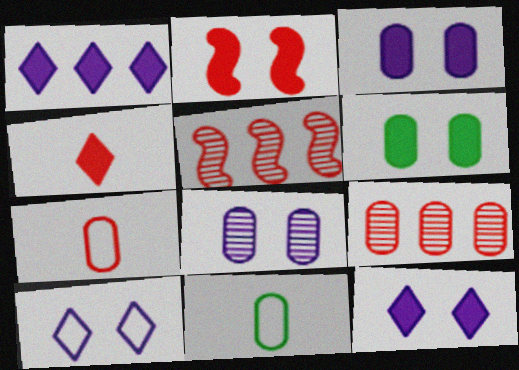[[2, 6, 12], 
[3, 9, 11], 
[5, 11, 12]]